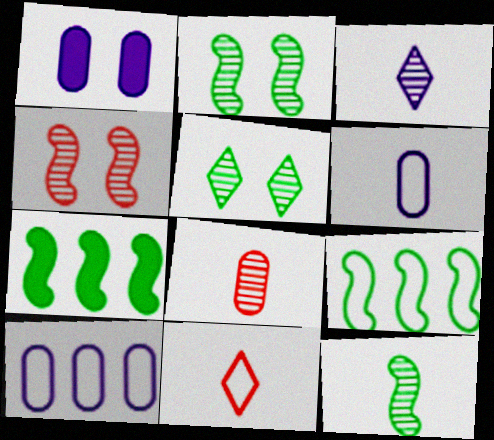[[3, 8, 12]]